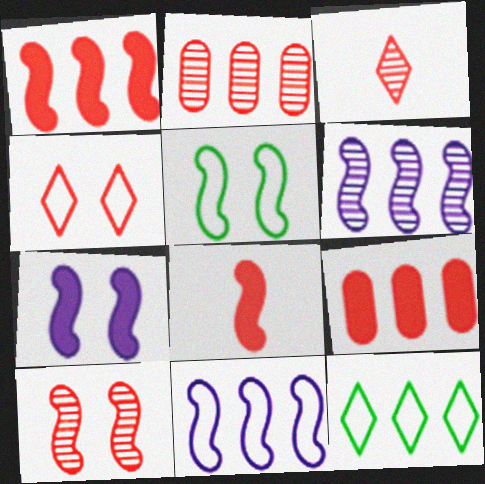[[2, 3, 10], 
[2, 4, 8], 
[5, 6, 8], 
[5, 7, 10], 
[6, 9, 12]]